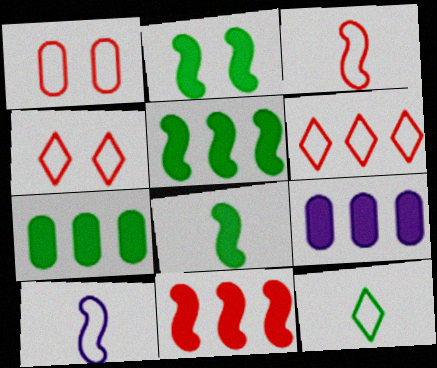[[1, 3, 6], 
[2, 5, 8]]